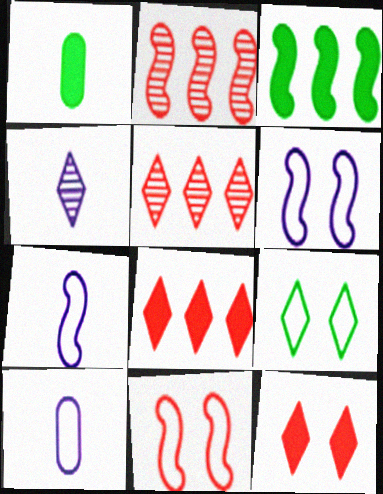[[1, 5, 6], 
[4, 8, 9]]